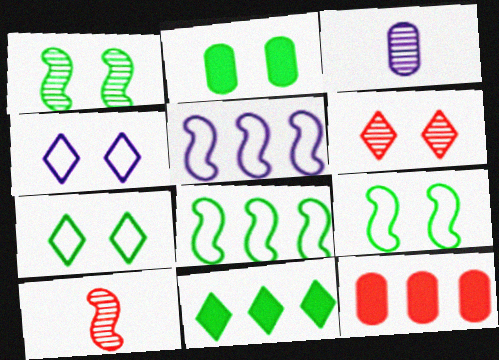[[1, 2, 7]]